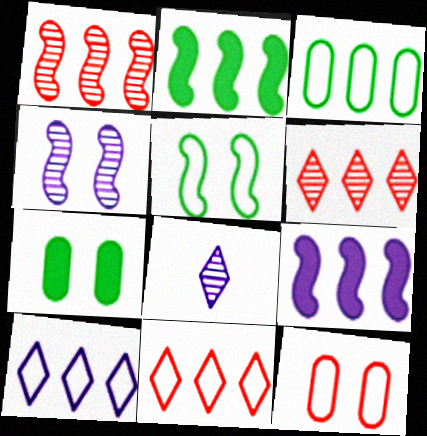[[2, 8, 12], 
[3, 6, 9]]